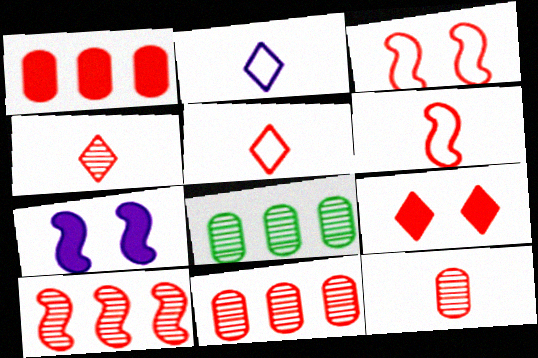[[1, 3, 4], 
[5, 7, 8], 
[6, 9, 11]]